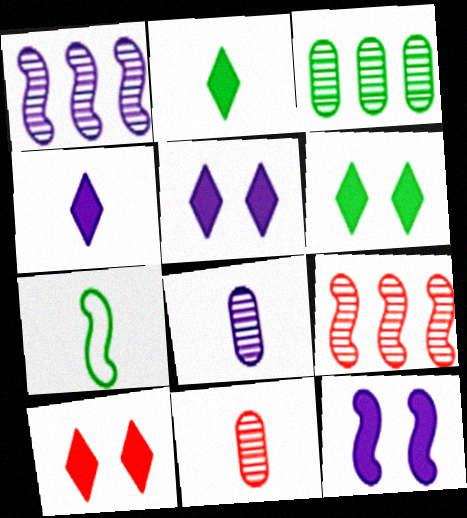[[3, 6, 7], 
[4, 7, 11], 
[5, 6, 10], 
[7, 9, 12]]